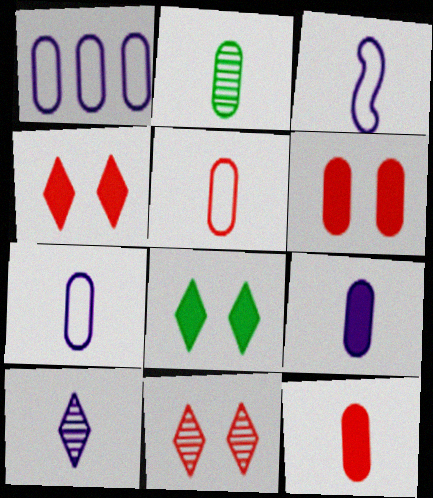[[1, 2, 6], 
[2, 5, 9], 
[2, 7, 12], 
[3, 9, 10]]